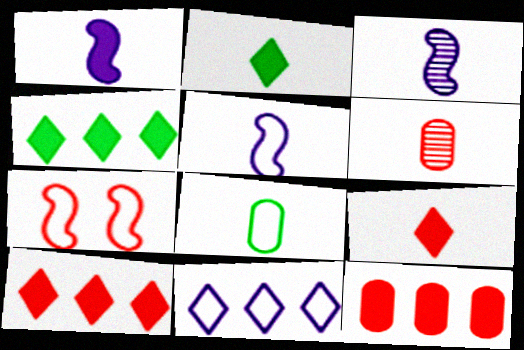[[1, 3, 5], 
[2, 5, 6], 
[3, 8, 9], 
[6, 7, 10], 
[7, 8, 11]]